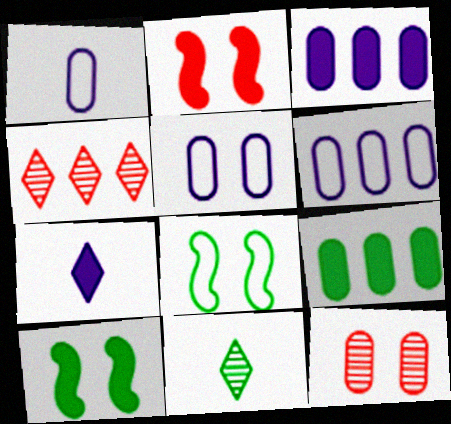[[1, 4, 10], 
[1, 5, 6], 
[1, 9, 12], 
[2, 6, 11], 
[2, 7, 9], 
[8, 9, 11]]